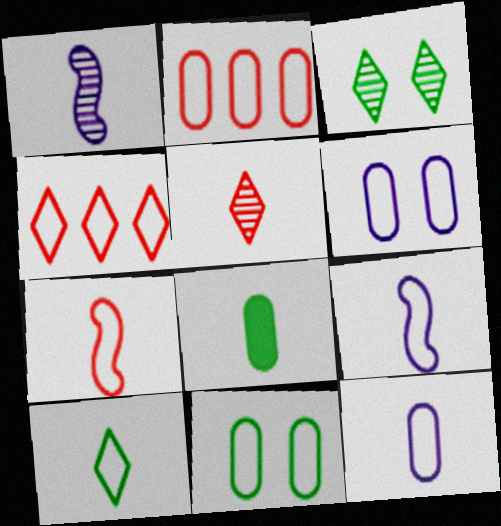[[2, 11, 12], 
[4, 9, 11], 
[5, 8, 9], 
[7, 10, 12]]